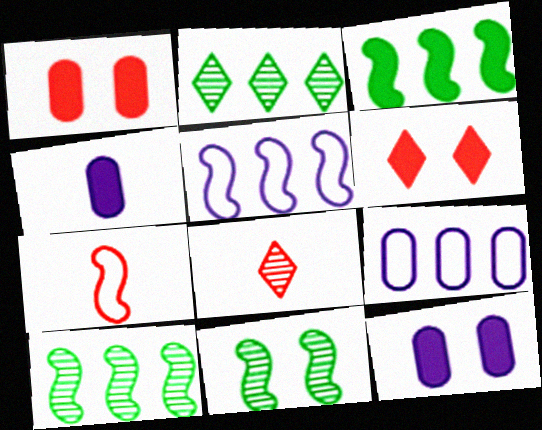[[2, 7, 12], 
[3, 4, 6]]